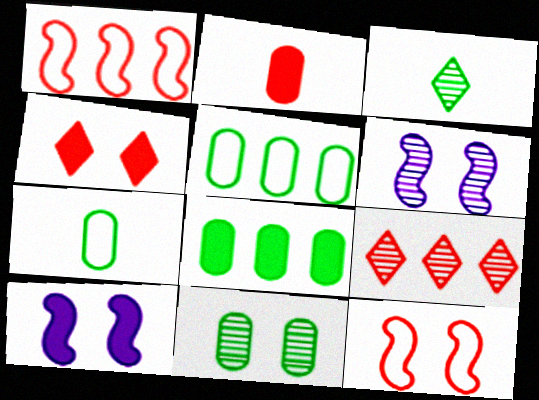[[2, 9, 12], 
[7, 8, 11], 
[7, 9, 10]]